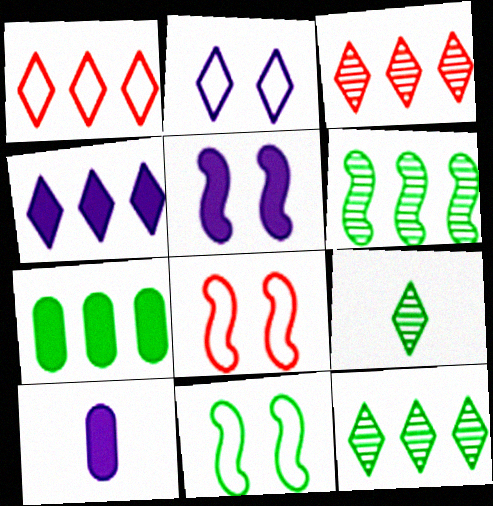[[1, 4, 12], 
[3, 10, 11], 
[4, 5, 10], 
[7, 9, 11], 
[8, 10, 12]]